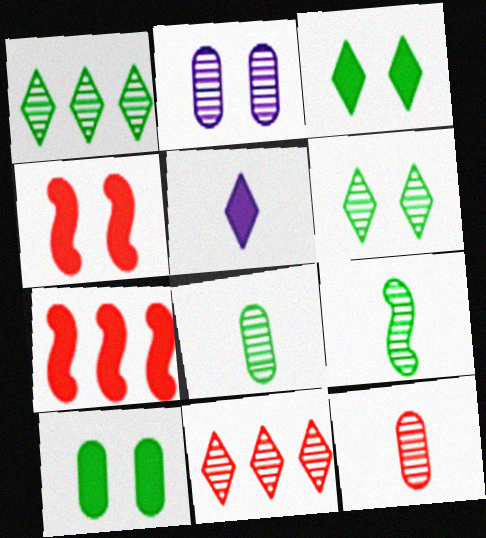[[2, 9, 11], 
[5, 7, 10]]